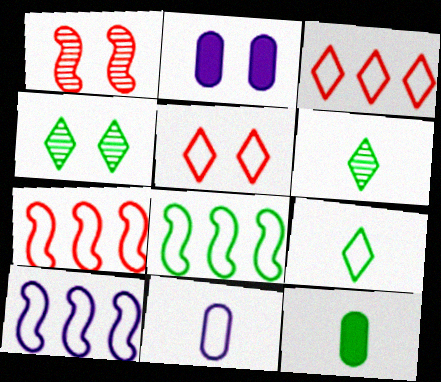[[2, 6, 7], 
[4, 8, 12], 
[5, 8, 11], 
[7, 8, 10]]